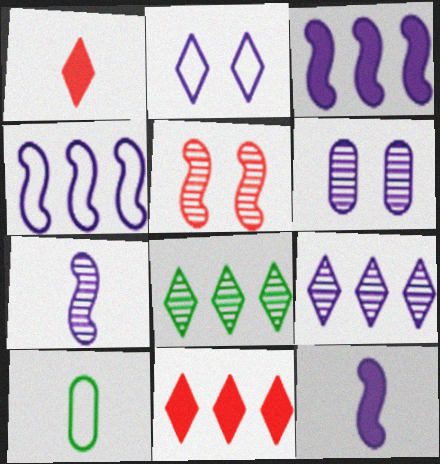[[1, 2, 8], 
[1, 7, 10], 
[6, 7, 9]]